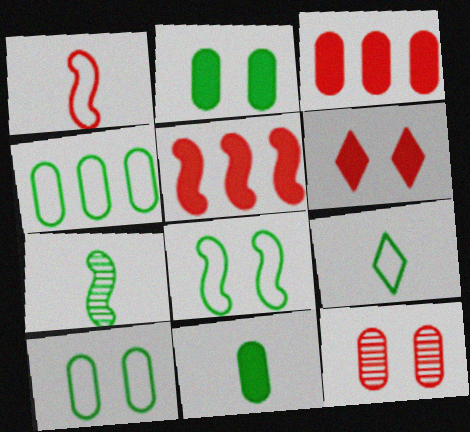[[4, 8, 9], 
[7, 9, 11]]